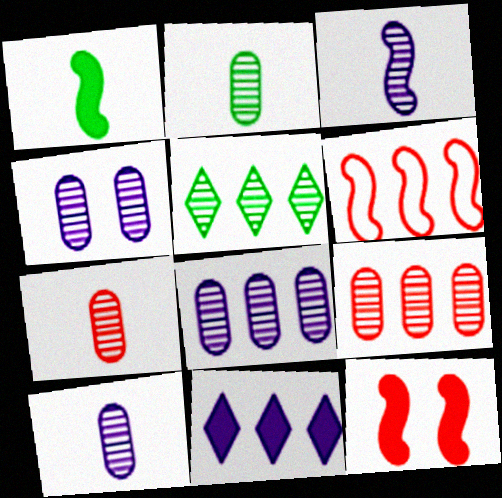[[2, 4, 9], 
[2, 7, 10], 
[4, 8, 10]]